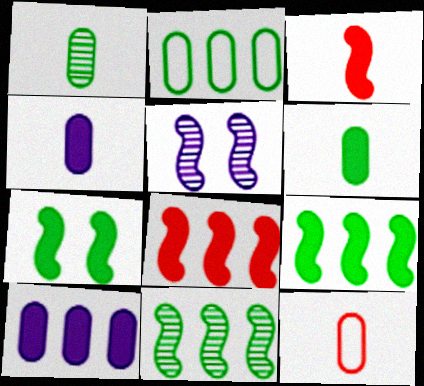[[1, 4, 12]]